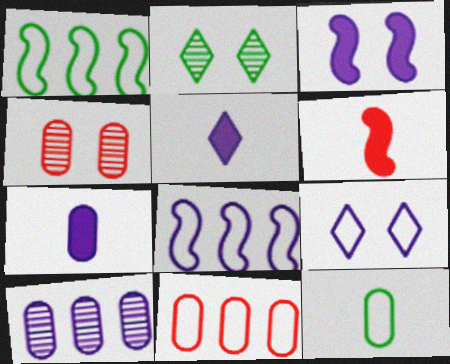[[1, 4, 5]]